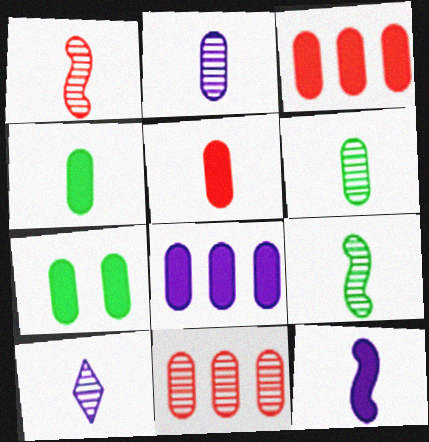[[1, 6, 10], 
[5, 7, 8]]